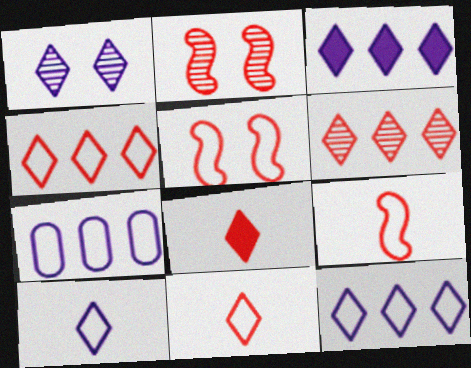[[1, 3, 10]]